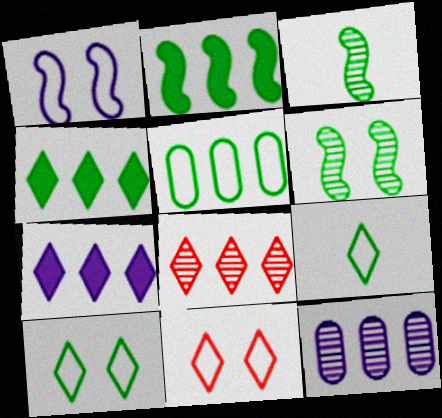[]